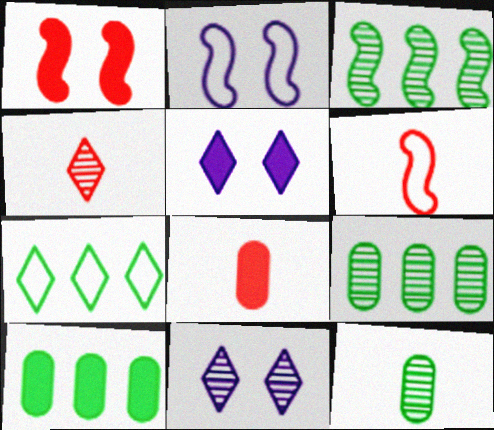[[2, 4, 10], 
[3, 7, 10], 
[4, 5, 7], 
[4, 6, 8], 
[5, 6, 9], 
[6, 10, 11]]